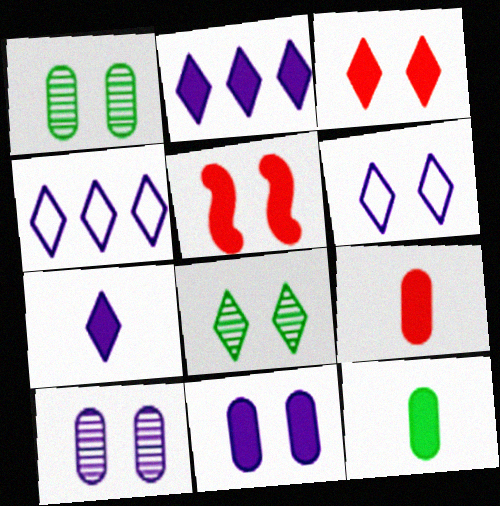[[1, 5, 6], 
[2, 5, 12], 
[3, 6, 8]]